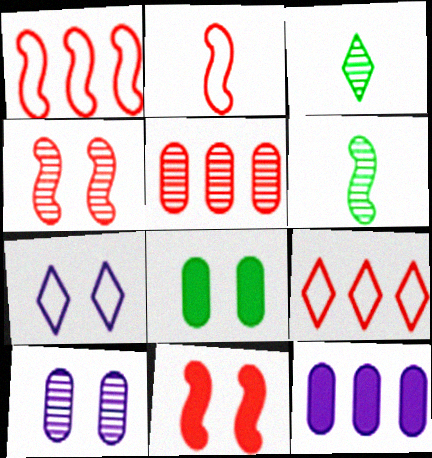[[4, 7, 8]]